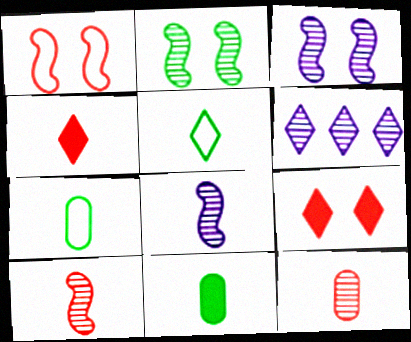[[1, 6, 11], 
[2, 6, 12], 
[4, 7, 8], 
[5, 6, 9]]